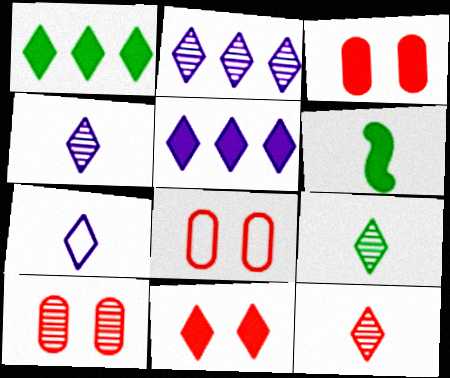[[2, 6, 8], 
[3, 5, 6], 
[3, 8, 10], 
[4, 9, 12]]